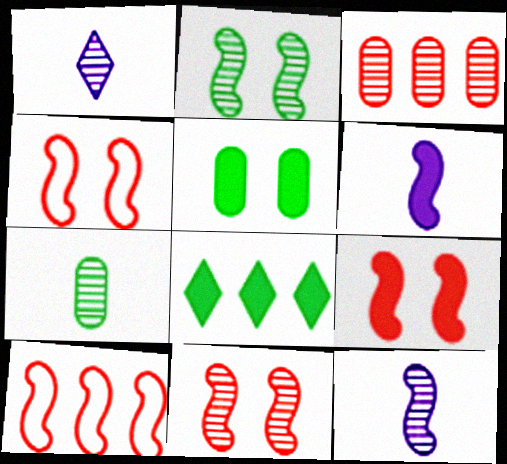[[1, 2, 3], 
[1, 5, 10], 
[2, 6, 10], 
[4, 9, 11]]